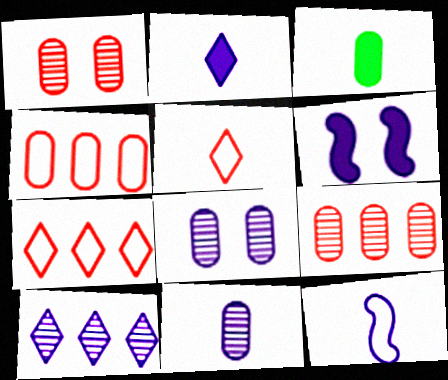[[2, 11, 12], 
[3, 4, 8]]